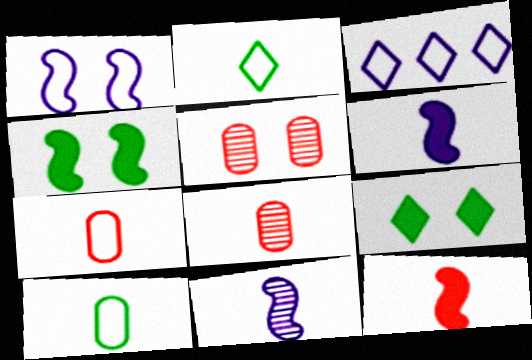[[1, 5, 9], 
[2, 6, 8], 
[3, 4, 8]]